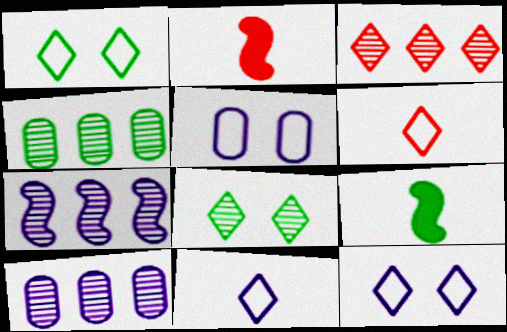[[1, 2, 10], 
[1, 4, 9], 
[2, 4, 12], 
[3, 4, 7], 
[3, 5, 9]]